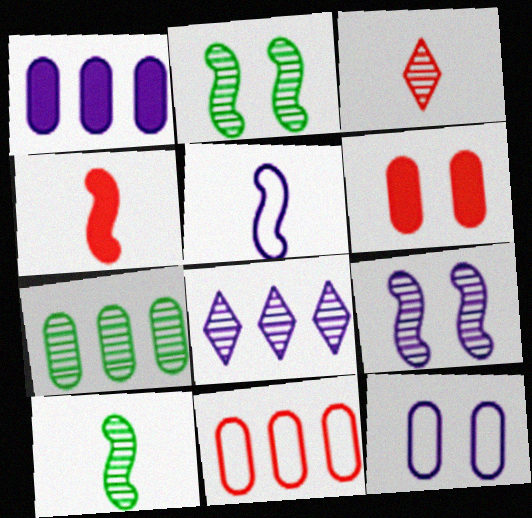[[1, 7, 11], 
[3, 7, 9], 
[4, 5, 10]]